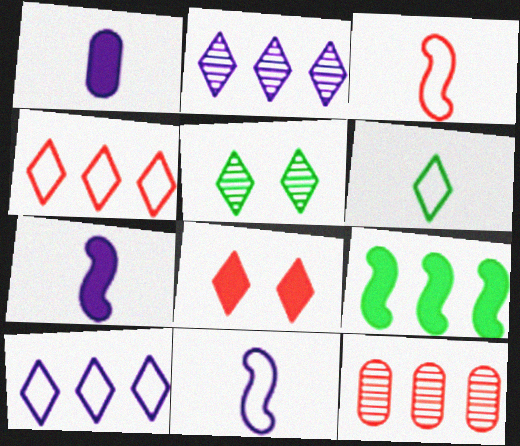[[1, 8, 9], 
[2, 6, 8], 
[3, 8, 12], 
[9, 10, 12]]